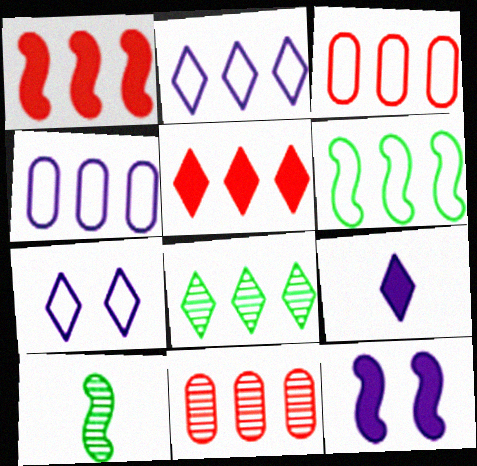[[1, 4, 8], 
[2, 3, 6], 
[2, 5, 8]]